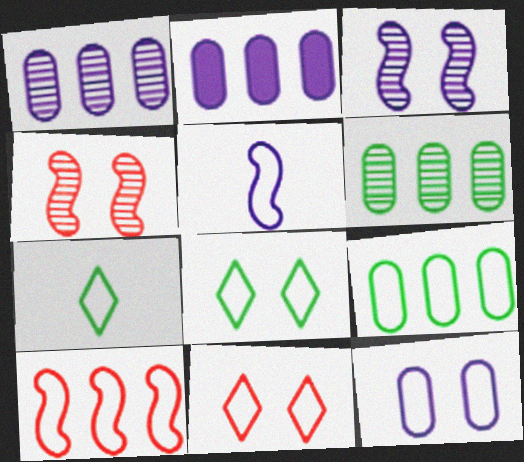[[2, 4, 7], 
[5, 9, 11], 
[7, 10, 12]]